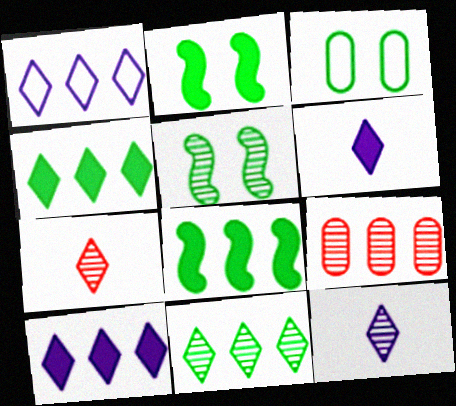[[1, 8, 9], 
[5, 9, 12]]